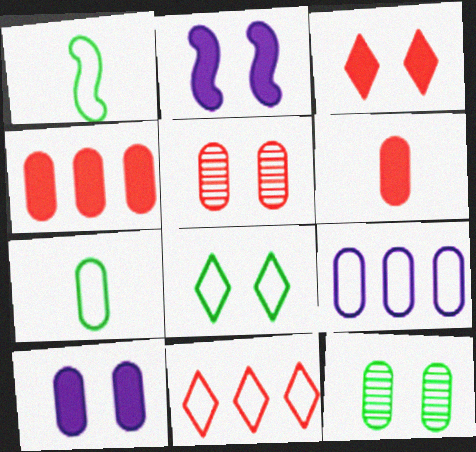[[2, 5, 8], 
[6, 9, 12]]